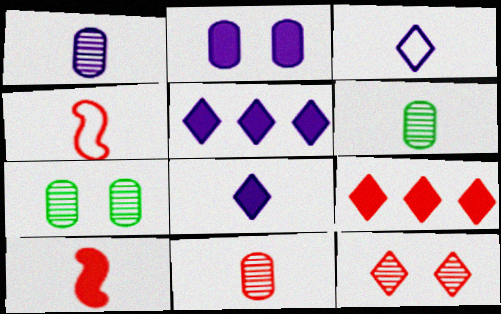[[1, 6, 11], 
[3, 6, 10], 
[4, 5, 7], 
[4, 6, 8]]